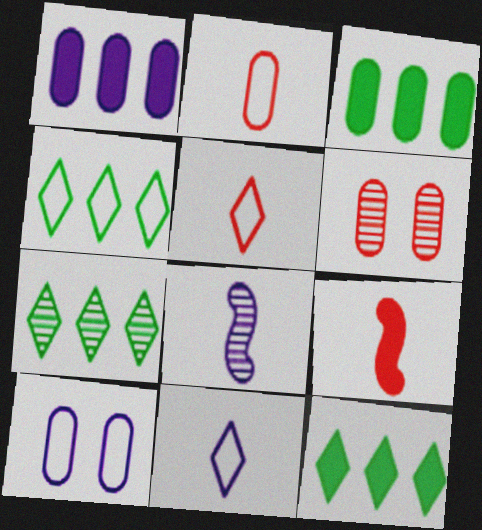[[4, 7, 12], 
[6, 7, 8], 
[7, 9, 10]]